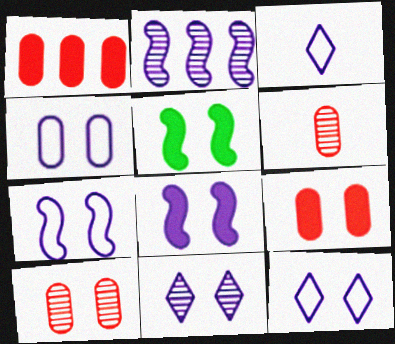[[4, 7, 12], 
[4, 8, 11], 
[5, 10, 12]]